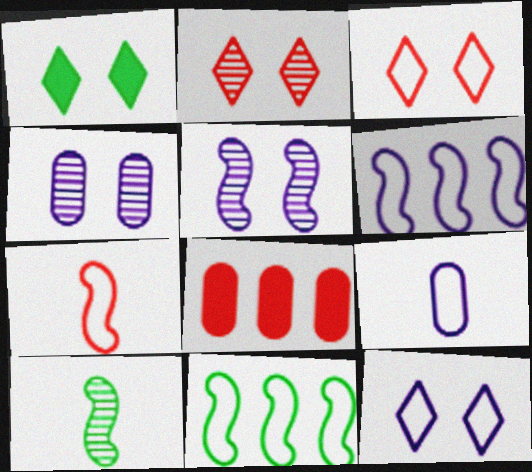[[1, 2, 12], 
[2, 7, 8], 
[3, 9, 11], 
[6, 9, 12], 
[8, 10, 12]]